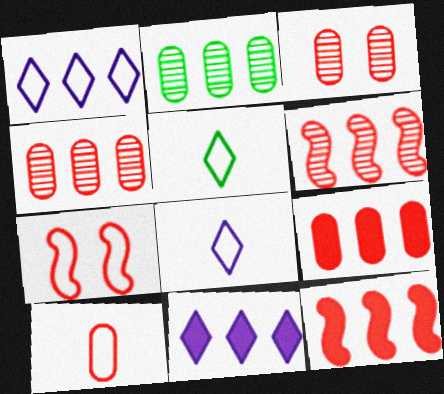[[1, 2, 12], 
[3, 9, 10]]